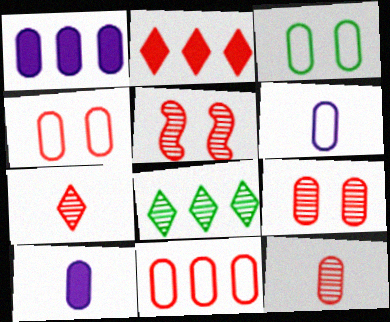[[1, 3, 12], 
[3, 6, 11]]